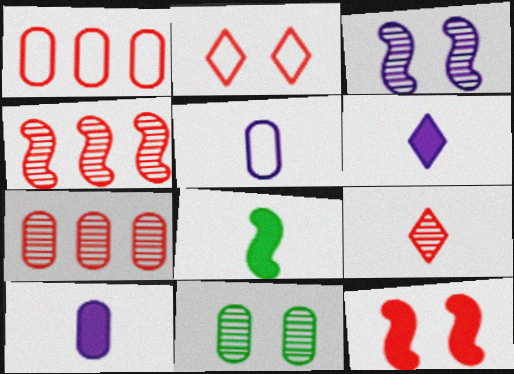[[1, 9, 12], 
[1, 10, 11], 
[5, 8, 9]]